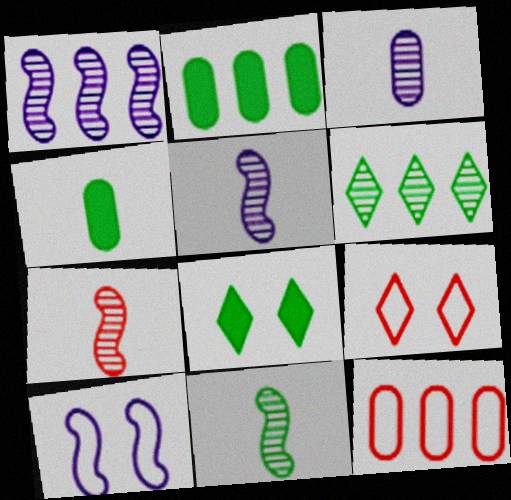[[1, 4, 9], 
[2, 5, 9], 
[5, 7, 11], 
[5, 8, 12]]